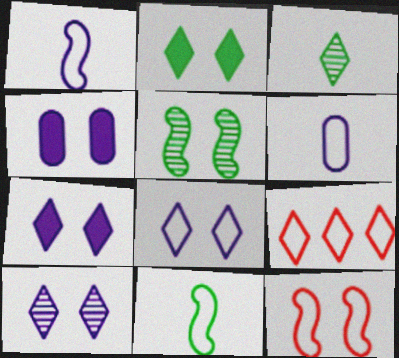[[3, 7, 9], 
[7, 8, 10]]